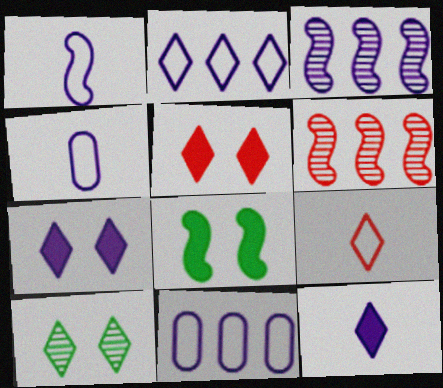[[1, 6, 8], 
[3, 4, 7]]